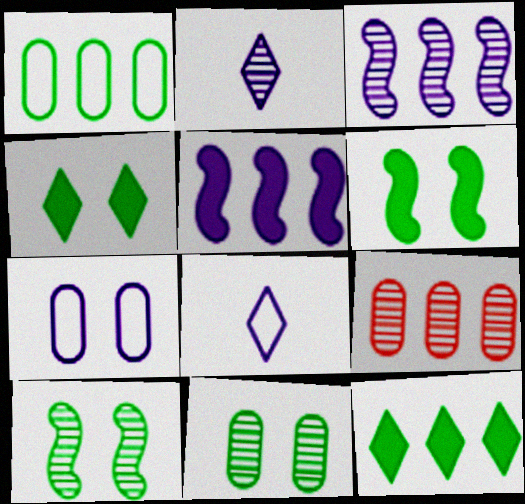[[2, 5, 7], 
[2, 9, 10], 
[6, 8, 9]]